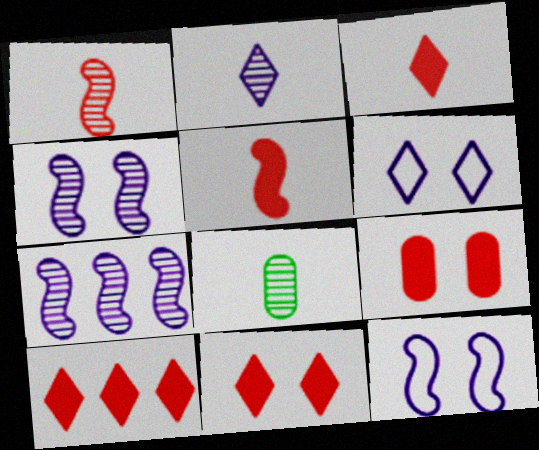[[1, 2, 8], 
[3, 10, 11], 
[5, 9, 10], 
[8, 10, 12]]